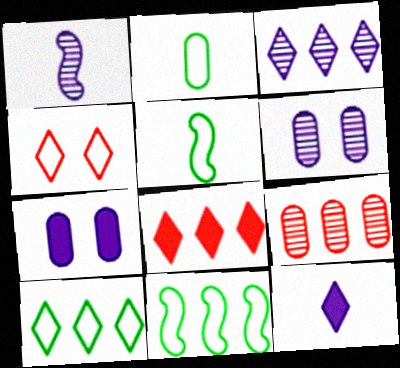[[1, 3, 6], 
[2, 7, 9], 
[3, 8, 10], 
[5, 6, 8]]